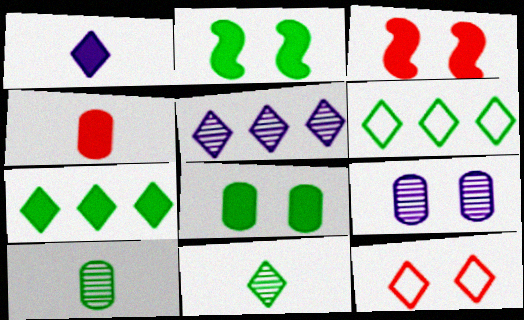[[2, 6, 10], 
[2, 9, 12]]